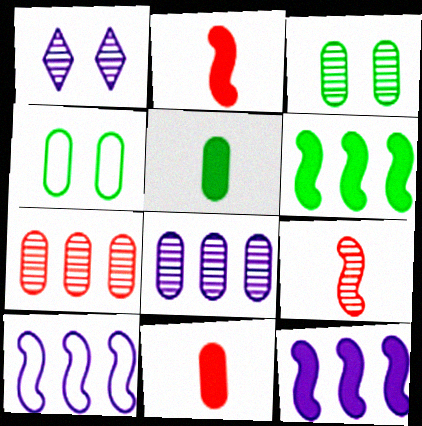[[4, 8, 11]]